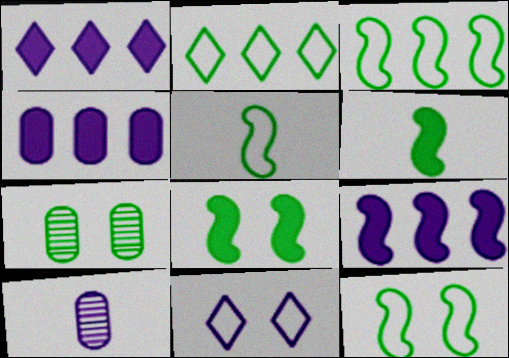[[1, 4, 9], 
[2, 6, 7], 
[3, 5, 12], 
[9, 10, 11]]